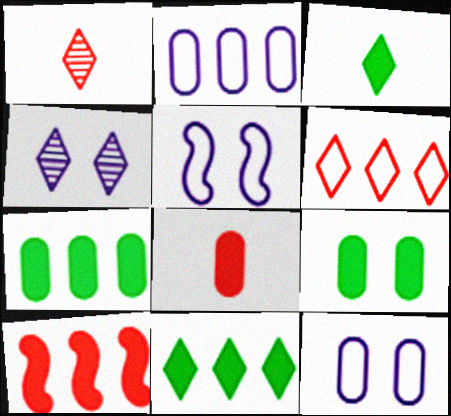[[1, 5, 7], 
[3, 4, 6]]